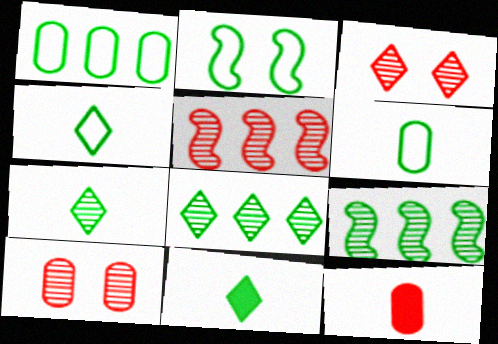[[1, 2, 4], 
[4, 7, 11]]